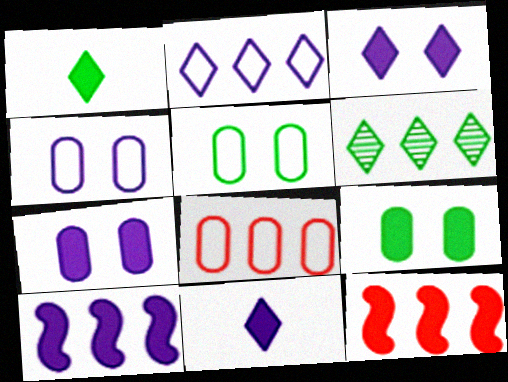[[1, 7, 12], 
[6, 8, 10], 
[7, 10, 11], 
[9, 11, 12]]